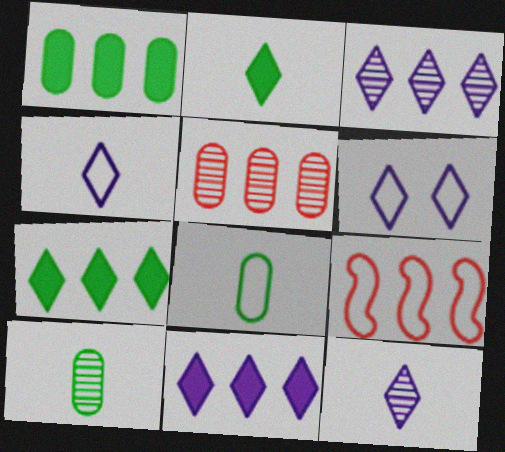[[1, 3, 9], 
[6, 8, 9], 
[6, 11, 12]]